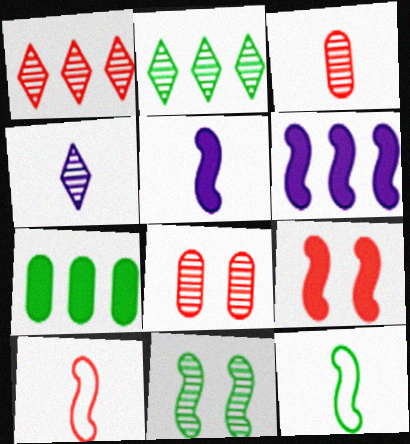[[6, 10, 11]]